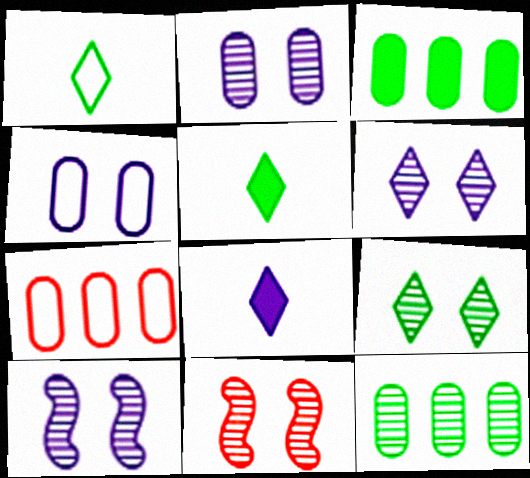[[2, 6, 10], 
[2, 9, 11], 
[5, 7, 10]]